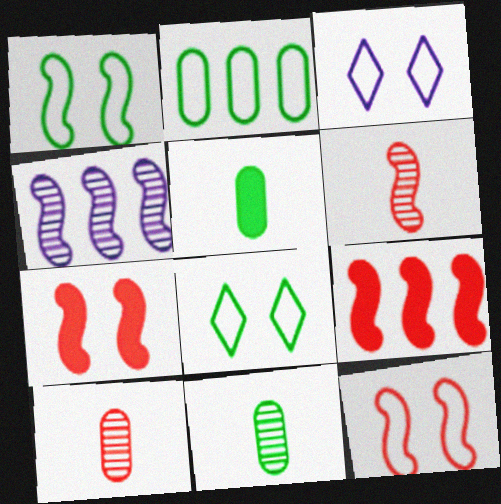[[3, 9, 11], 
[6, 9, 12]]